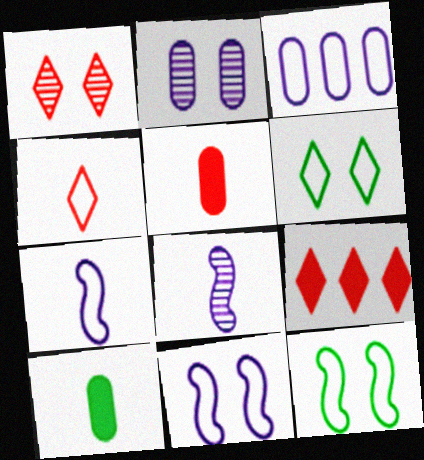[[1, 4, 9], 
[3, 4, 12], 
[4, 8, 10]]